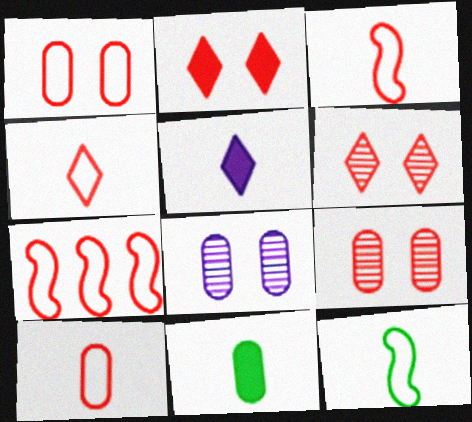[[1, 4, 7], 
[3, 4, 10]]